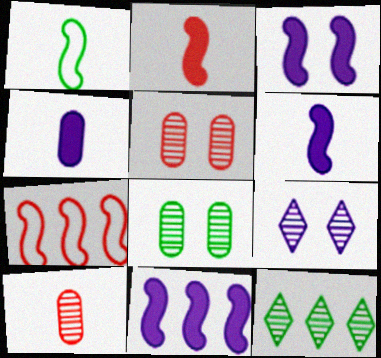[[3, 6, 11]]